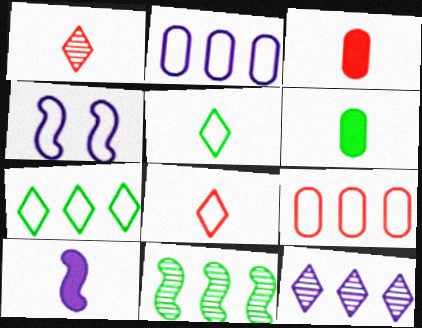[[4, 5, 9]]